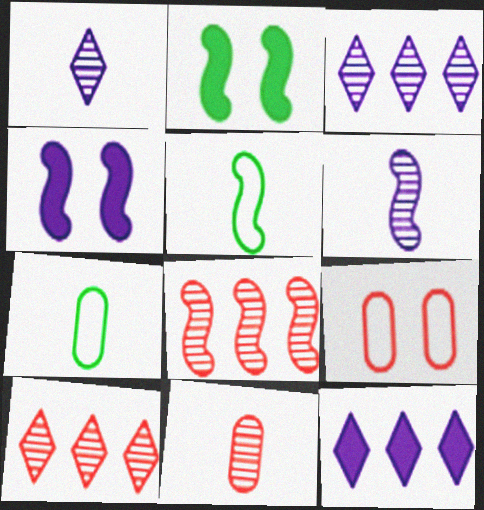[[4, 5, 8], 
[4, 7, 10]]